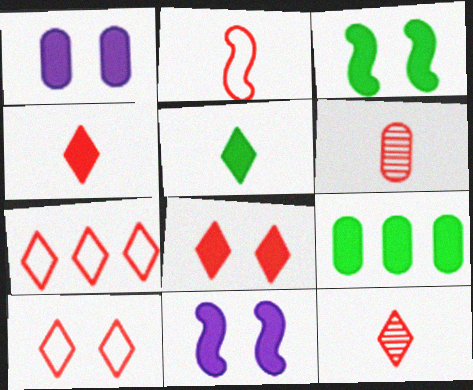[[1, 3, 8], 
[2, 4, 6], 
[3, 5, 9], 
[4, 9, 11], 
[7, 8, 12]]